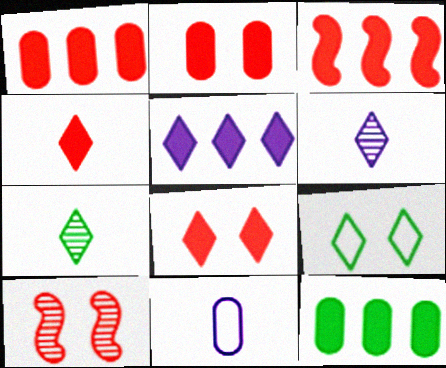[[2, 3, 4], 
[3, 5, 12]]